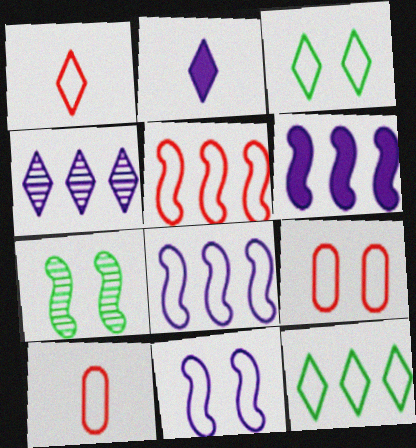[[1, 5, 9], 
[3, 8, 10], 
[3, 9, 11], 
[10, 11, 12]]